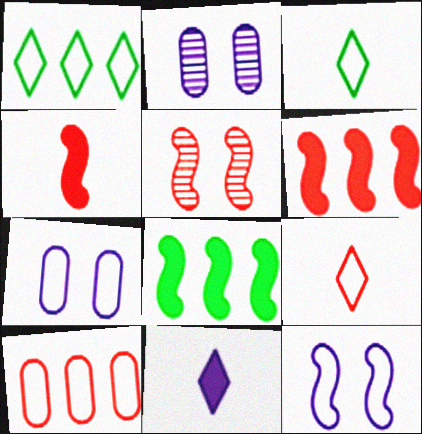[[1, 2, 4], 
[2, 3, 6], 
[2, 8, 9], 
[3, 10, 12]]